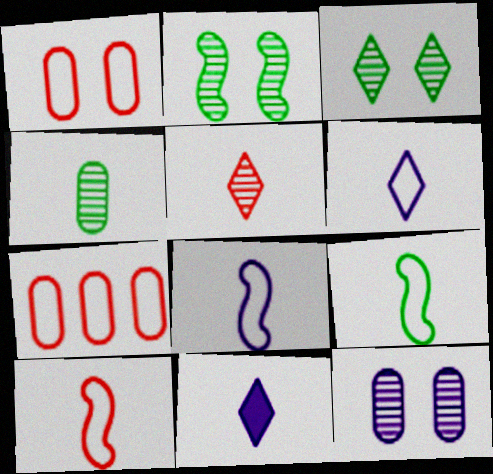[[2, 7, 11], 
[4, 10, 11], 
[8, 9, 10]]